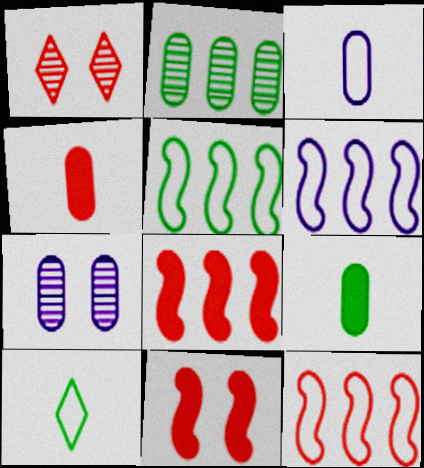[[1, 4, 12], 
[1, 6, 9], 
[5, 6, 12], 
[7, 8, 10]]